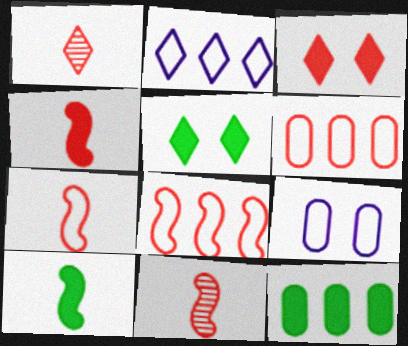[[1, 2, 5], 
[3, 6, 11], 
[4, 7, 11], 
[5, 10, 12]]